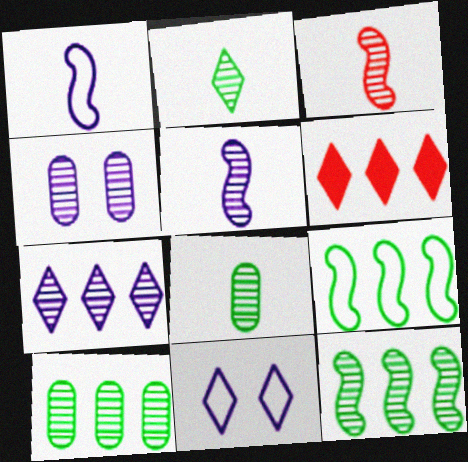[[2, 6, 11], 
[4, 5, 7]]